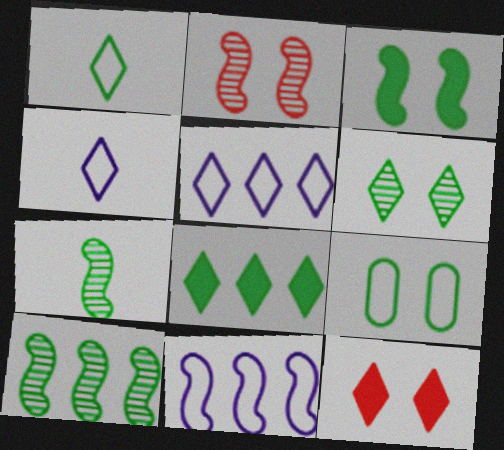[[1, 6, 8], 
[3, 6, 9], 
[7, 8, 9]]